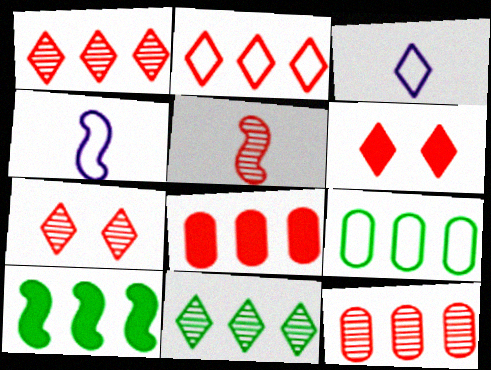[[3, 6, 11], 
[5, 7, 12], 
[9, 10, 11]]